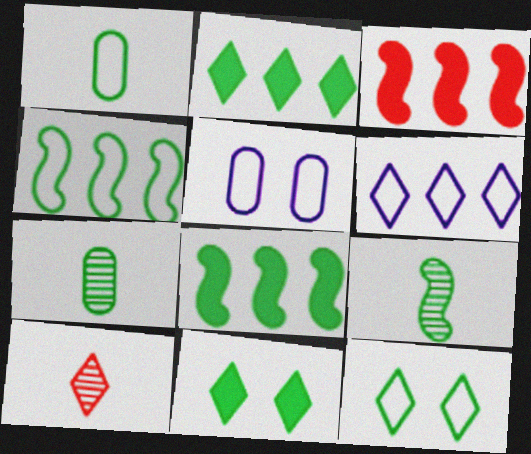[[1, 4, 12], 
[4, 7, 11], 
[5, 8, 10], 
[6, 10, 11], 
[7, 8, 12]]